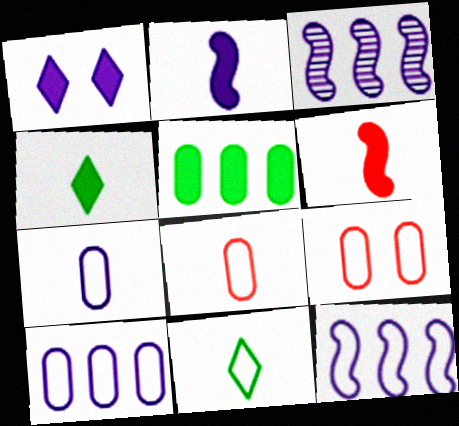[[1, 3, 7], 
[1, 5, 6], 
[3, 4, 9], 
[9, 11, 12]]